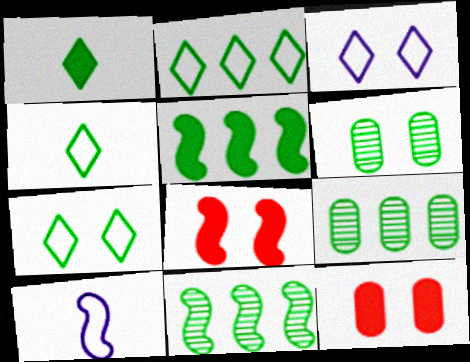[[2, 4, 7], 
[2, 5, 9], 
[3, 6, 8], 
[4, 5, 6], 
[8, 10, 11]]